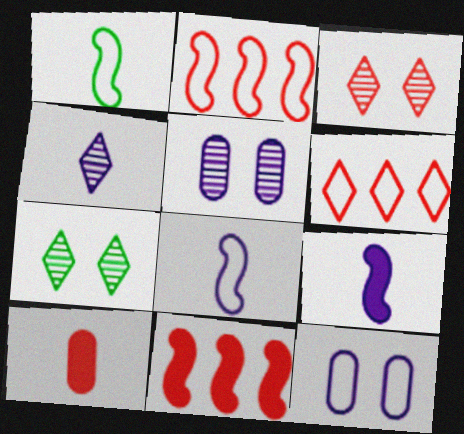[[1, 4, 10], 
[1, 6, 12], 
[2, 3, 10]]